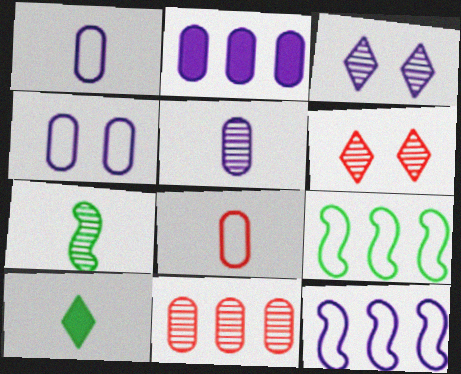[[2, 4, 5], 
[3, 7, 11]]